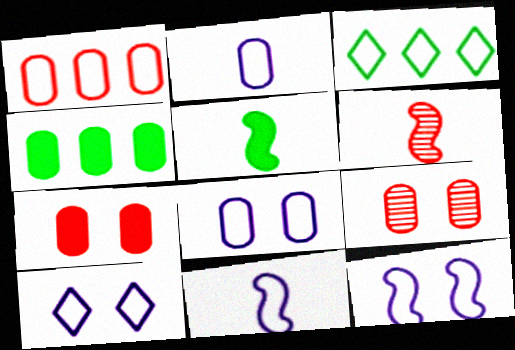[[2, 4, 9], 
[4, 6, 10], 
[5, 6, 11], 
[8, 10, 12]]